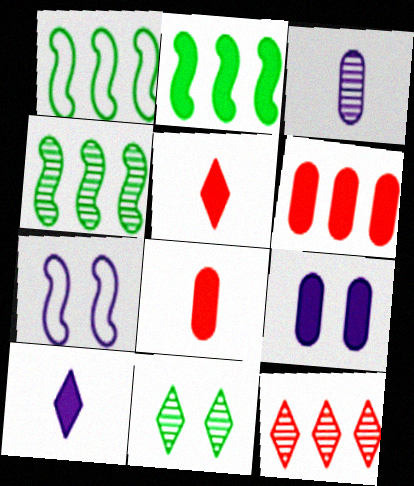[[1, 2, 4], 
[2, 5, 9]]